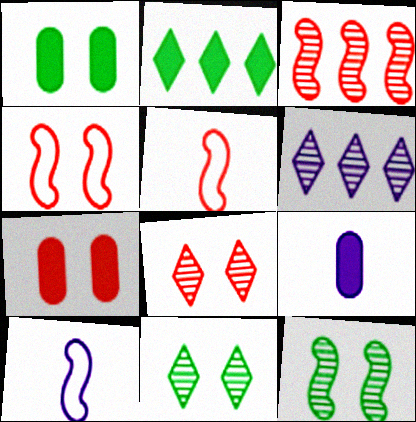[[1, 5, 6], 
[4, 7, 8]]